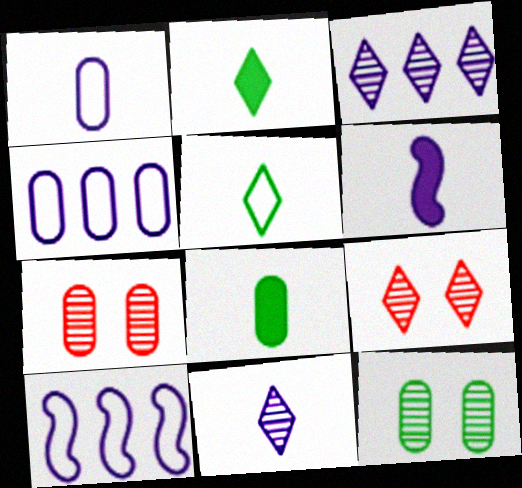[[1, 6, 11], 
[2, 7, 10], 
[4, 7, 8], 
[8, 9, 10]]